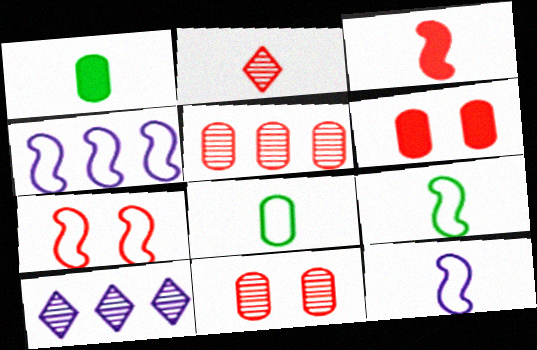[[1, 2, 12], 
[1, 7, 10], 
[4, 7, 9], 
[6, 9, 10]]